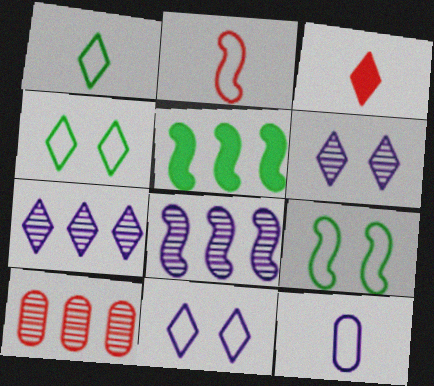[[1, 2, 12], 
[3, 4, 7]]